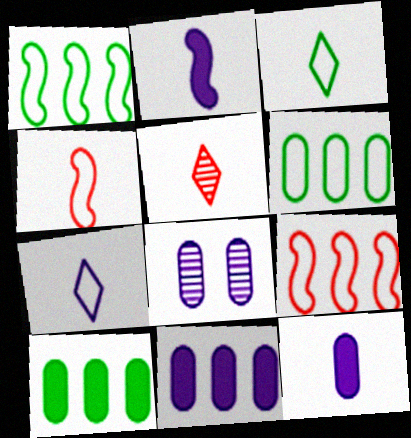[]